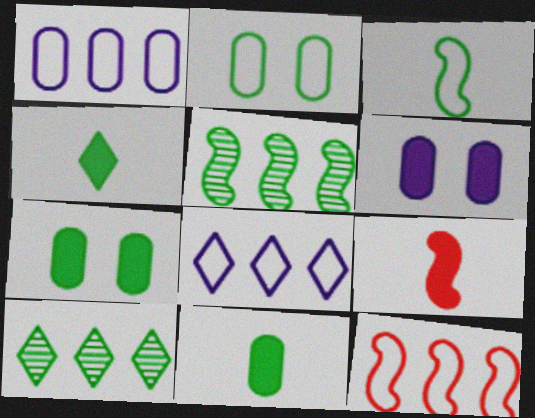[[2, 4, 5], 
[3, 7, 10]]